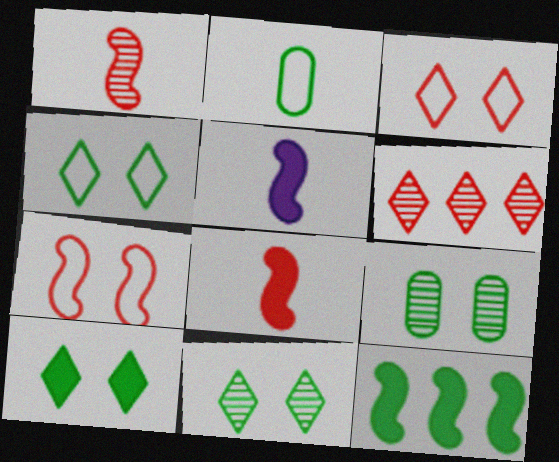[[2, 11, 12], 
[4, 10, 11]]